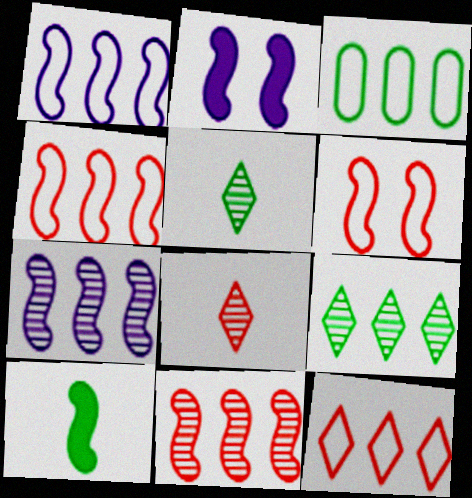[[1, 3, 12], 
[2, 3, 8], 
[6, 7, 10]]